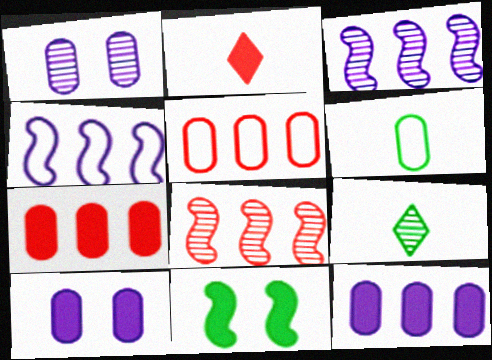[[1, 6, 7], 
[1, 8, 9], 
[2, 11, 12]]